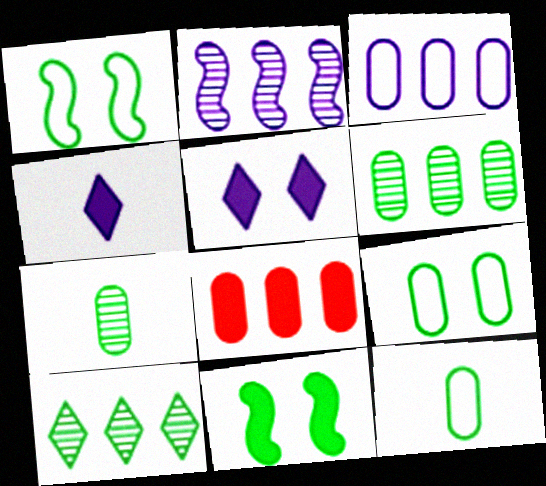[[3, 6, 8], 
[4, 8, 11], 
[10, 11, 12]]